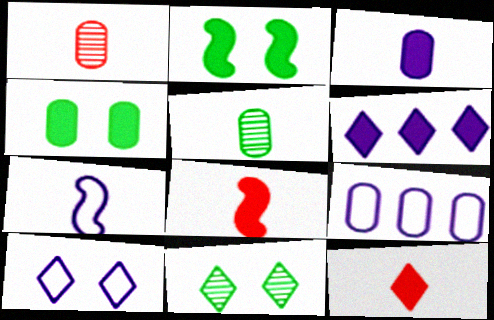[[1, 4, 9], 
[4, 6, 8], 
[5, 7, 12], 
[7, 9, 10], 
[8, 9, 11]]